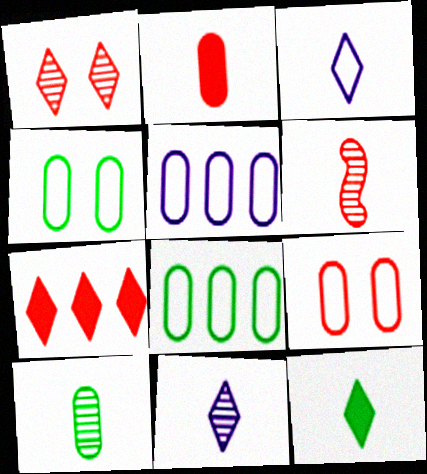[[6, 7, 9], 
[6, 10, 11]]